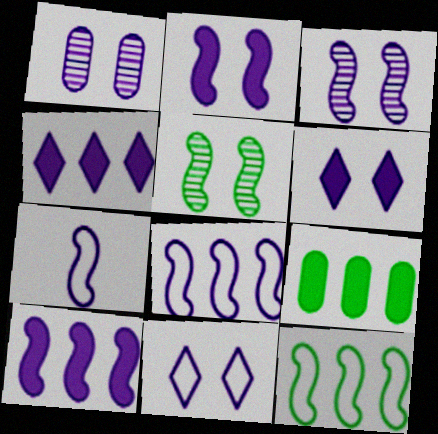[[1, 2, 11], 
[1, 4, 7], 
[3, 7, 10]]